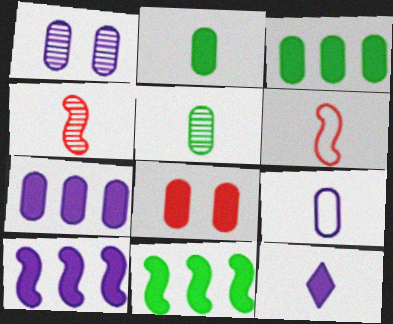[[1, 7, 9], 
[2, 7, 8], 
[5, 6, 12], 
[8, 11, 12]]